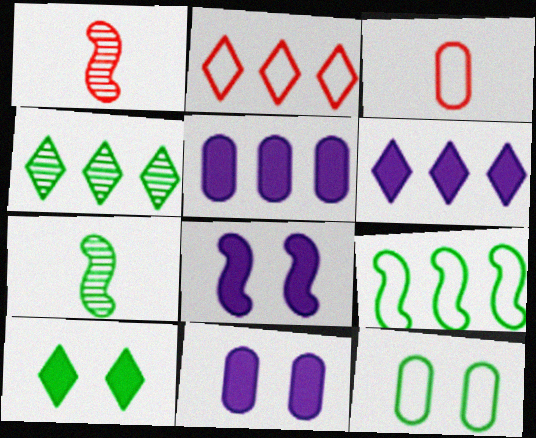[[1, 6, 12], 
[1, 8, 9], 
[2, 4, 6], 
[2, 7, 11], 
[3, 4, 8]]